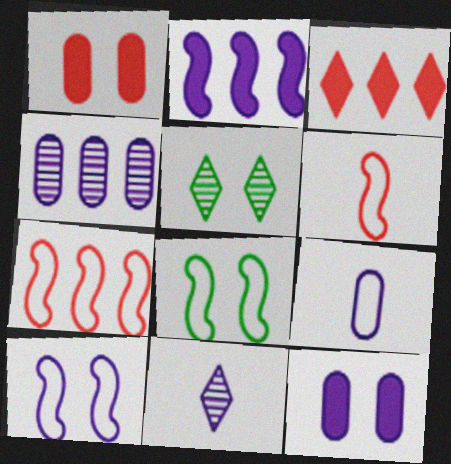[[1, 5, 10], 
[4, 9, 12]]